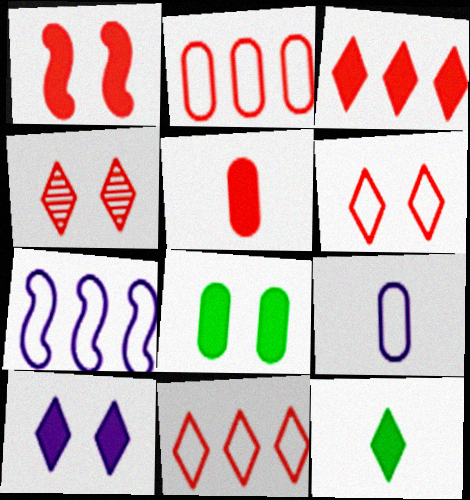[[1, 3, 5], 
[1, 8, 10], 
[3, 10, 12]]